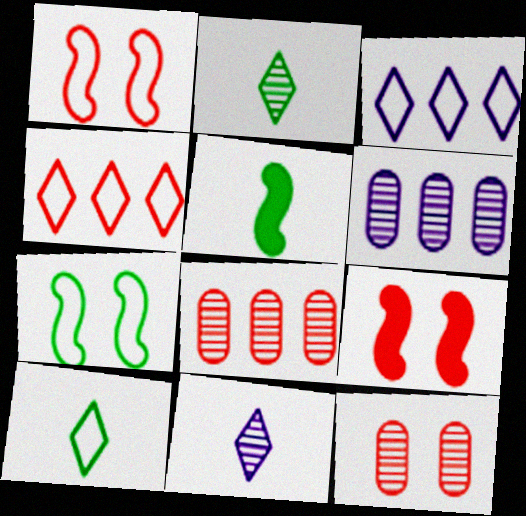[[3, 5, 12], 
[6, 9, 10]]